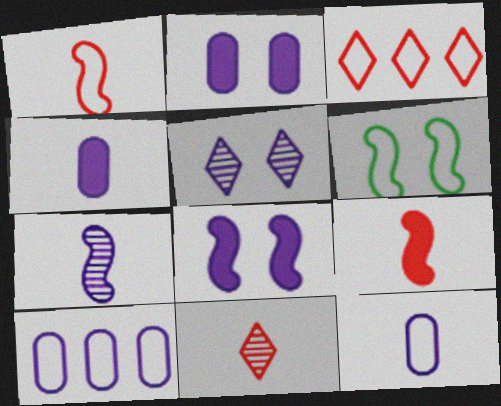[[3, 6, 12]]